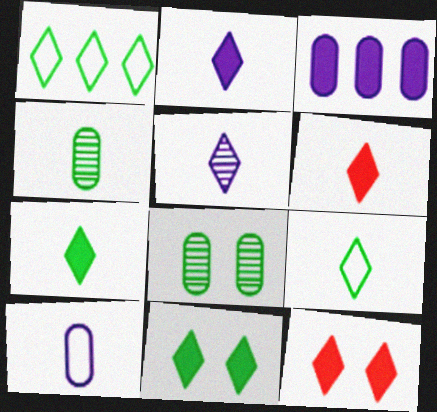[[1, 5, 12], 
[2, 6, 7], 
[5, 6, 9]]